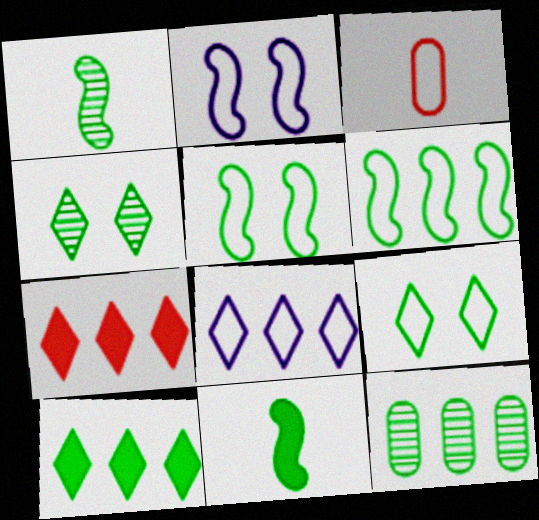[[1, 4, 12], 
[3, 5, 8], 
[6, 10, 12], 
[9, 11, 12]]